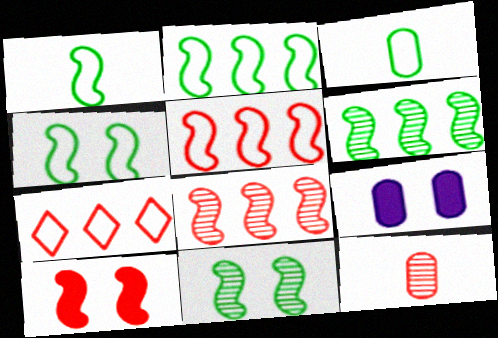[[1, 2, 4], 
[7, 10, 12]]